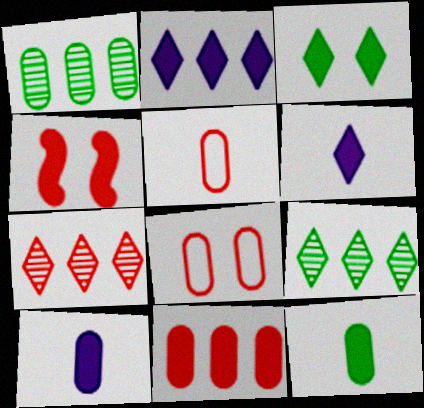[[1, 8, 10], 
[2, 4, 12], 
[4, 5, 7]]